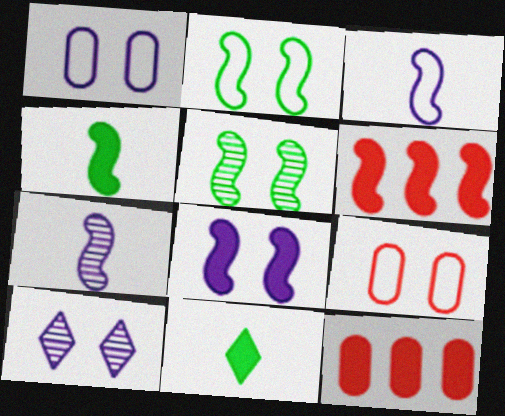[[1, 8, 10], 
[2, 6, 7], 
[3, 5, 6], 
[4, 6, 8], 
[8, 11, 12]]